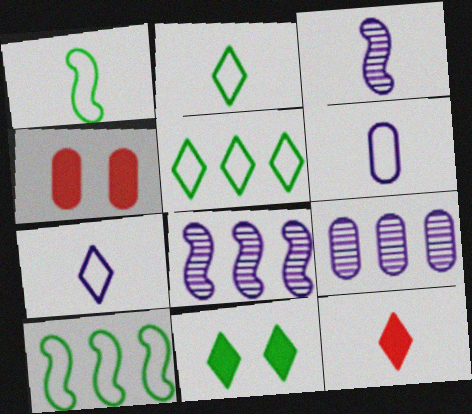[[2, 4, 8], 
[3, 4, 5]]